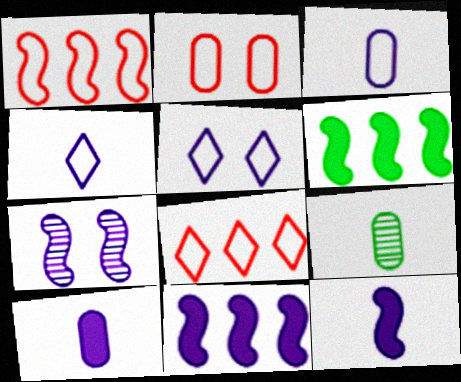[]